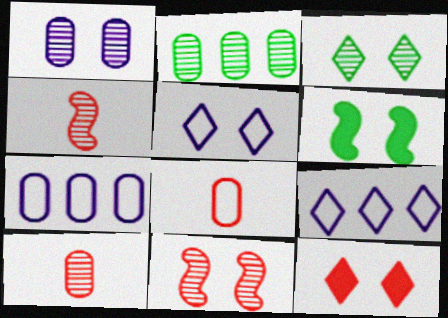[[1, 2, 10], 
[1, 3, 11], 
[3, 5, 12], 
[6, 9, 10]]